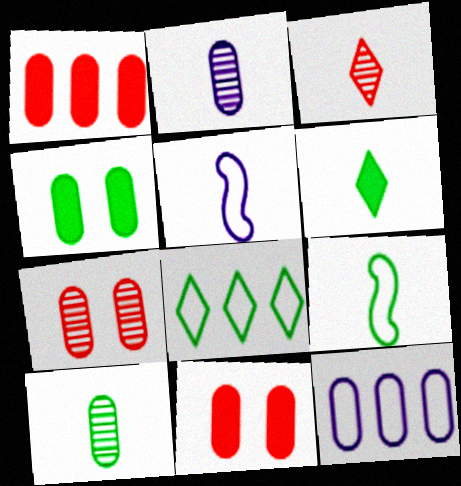[[6, 9, 10], 
[10, 11, 12]]